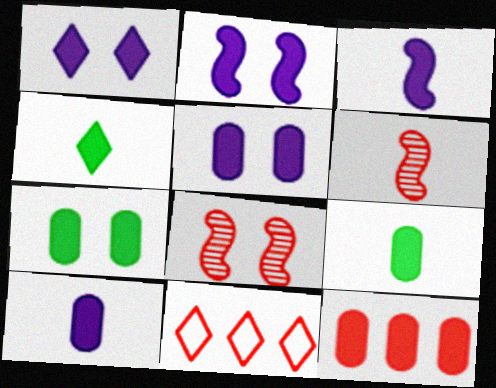[[1, 2, 5], 
[2, 4, 12], 
[5, 9, 12], 
[7, 10, 12]]